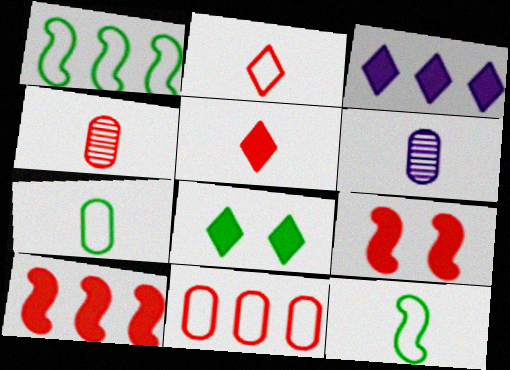[[3, 5, 8], 
[5, 6, 12]]